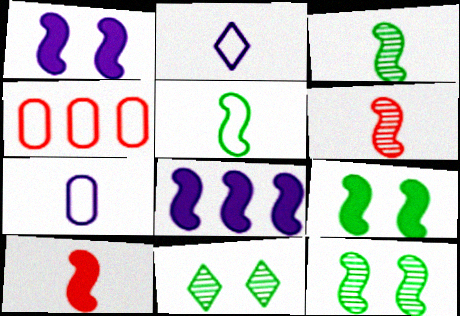[[8, 9, 10]]